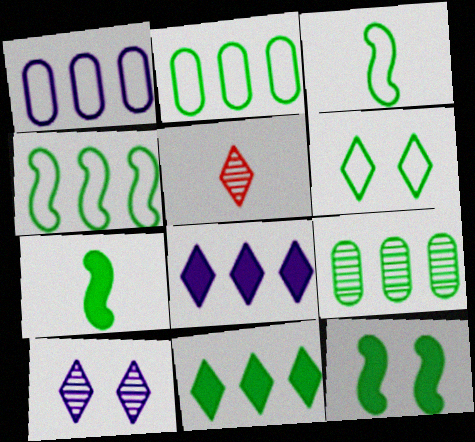[[1, 5, 12], 
[2, 3, 6], 
[4, 9, 11], 
[5, 6, 8], 
[6, 7, 9]]